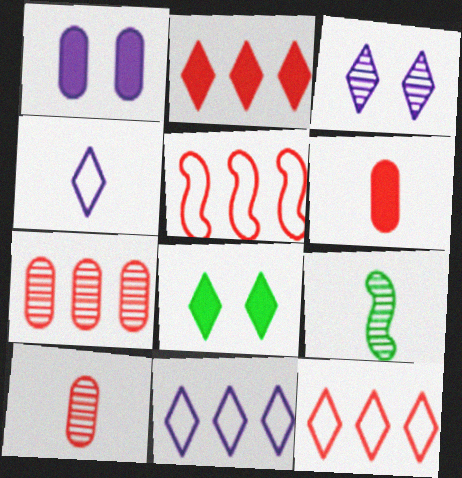[[1, 9, 12], 
[2, 5, 7], 
[3, 7, 9], 
[4, 6, 9]]